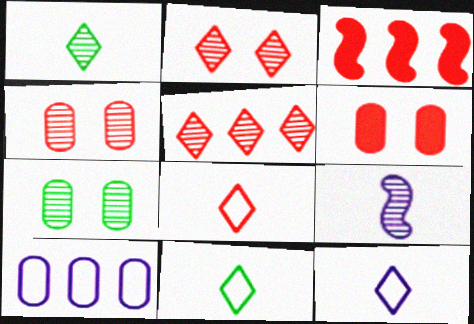[[3, 4, 8], 
[3, 7, 12], 
[5, 7, 9], 
[8, 11, 12]]